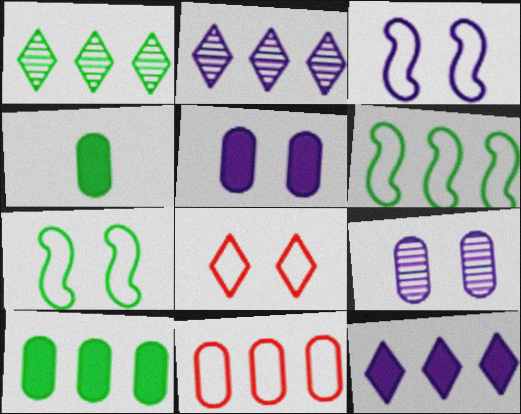[[1, 4, 7], 
[1, 6, 10], 
[4, 9, 11]]